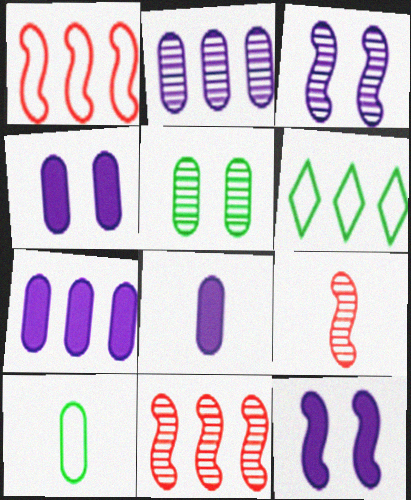[[4, 6, 9], 
[4, 7, 8], 
[6, 7, 11]]